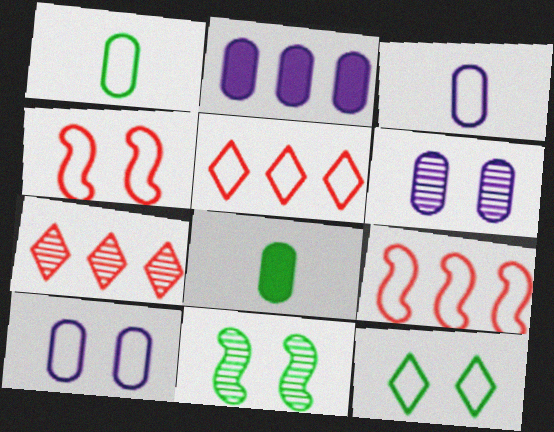[[2, 3, 6], 
[3, 9, 12], 
[4, 10, 12]]